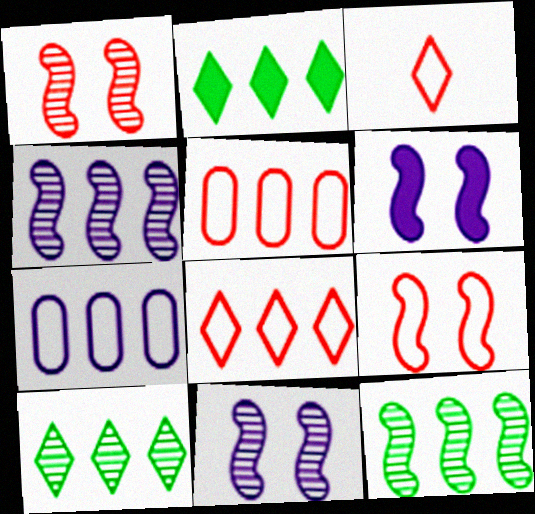[[2, 4, 5], 
[3, 5, 9]]